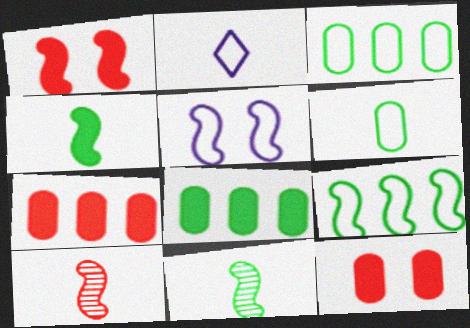[]